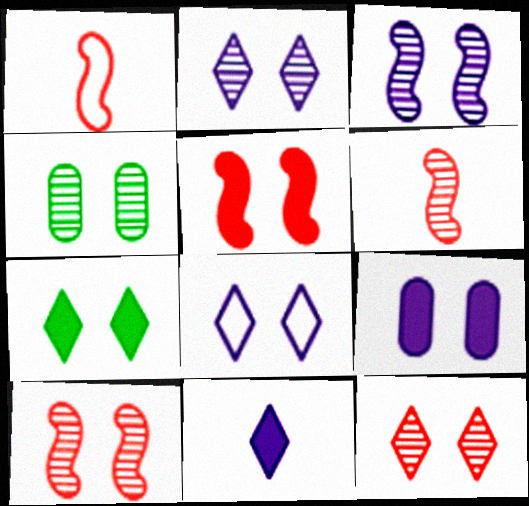[[2, 4, 10], 
[3, 4, 12], 
[3, 8, 9], 
[4, 5, 8], 
[5, 7, 9], 
[7, 8, 12]]